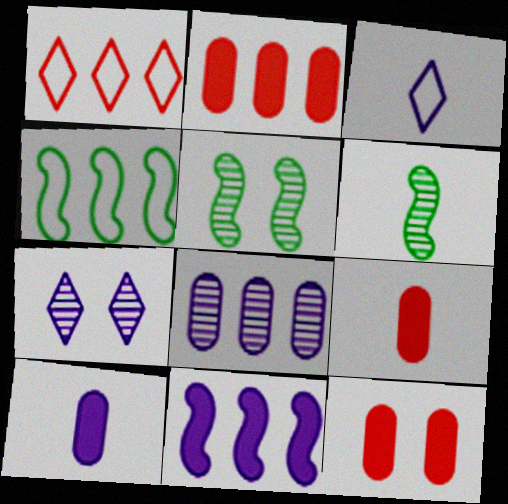[[1, 5, 10], 
[2, 3, 5], 
[2, 9, 12], 
[3, 6, 9], 
[4, 7, 9]]